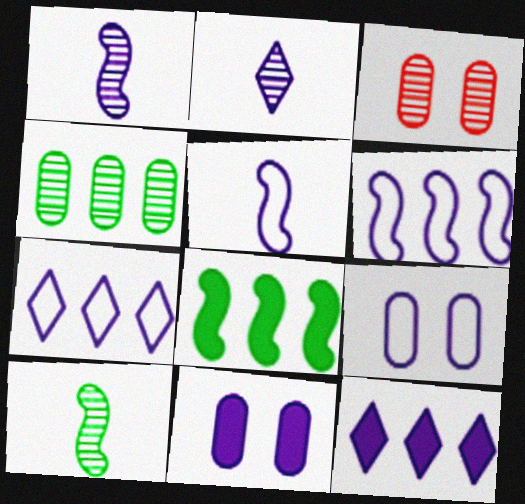[[1, 7, 11], 
[1, 9, 12], 
[2, 6, 11], 
[5, 7, 9]]